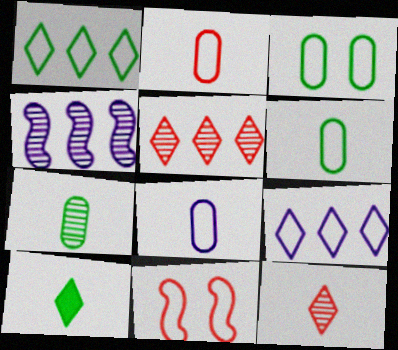[[1, 8, 11], 
[2, 6, 8], 
[6, 9, 11]]